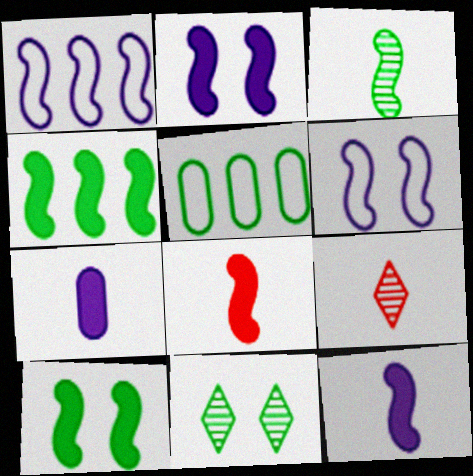[[2, 4, 8], 
[2, 5, 9]]